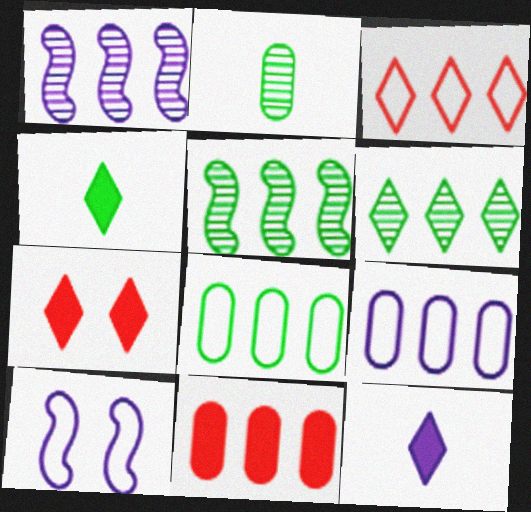[]